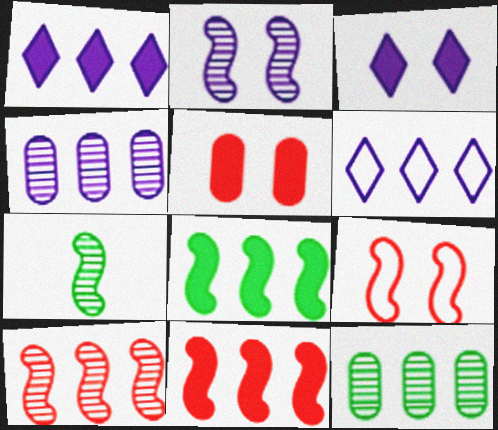[[2, 7, 10], 
[5, 6, 7], 
[6, 11, 12]]